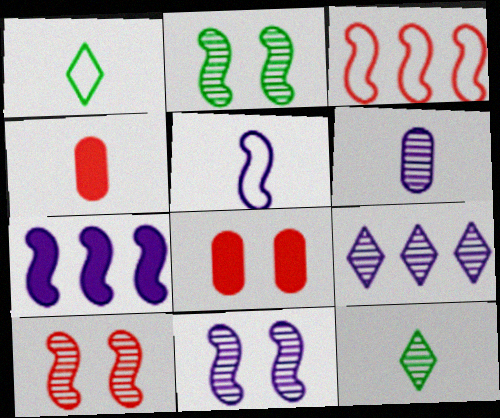[[2, 10, 11], 
[4, 5, 12], 
[5, 7, 11], 
[6, 9, 11]]